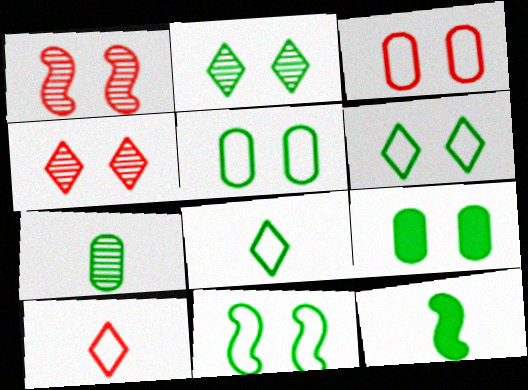[[2, 9, 11], 
[5, 6, 11], 
[7, 8, 12]]